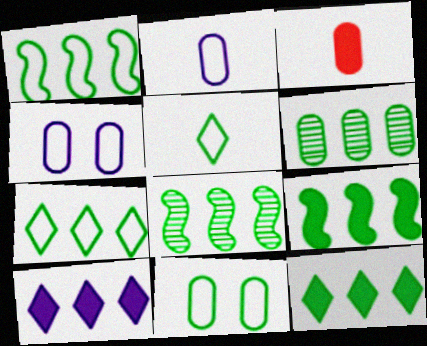[[1, 5, 11], 
[1, 6, 12], 
[1, 8, 9], 
[3, 4, 6], 
[6, 7, 9]]